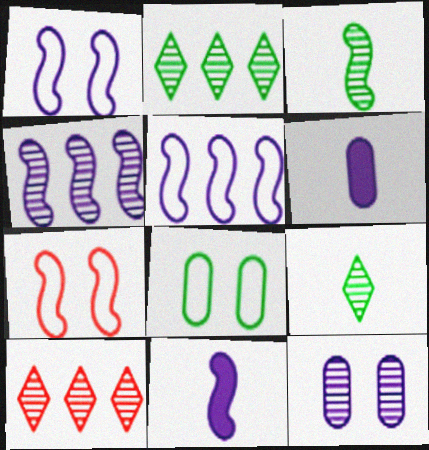[[1, 4, 11], 
[2, 6, 7], 
[3, 10, 12], 
[8, 10, 11]]